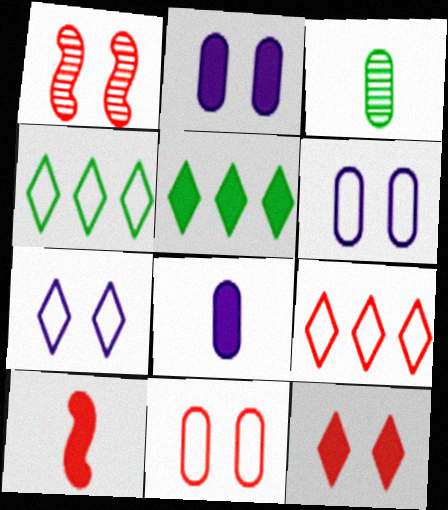[[1, 4, 8], 
[1, 11, 12], 
[2, 5, 10]]